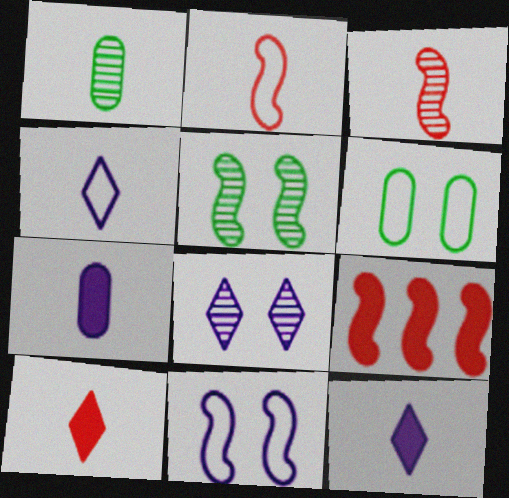[[1, 2, 12]]